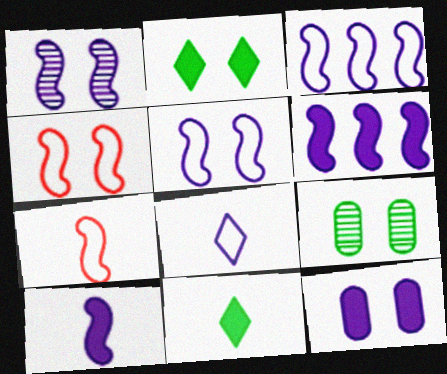[[1, 3, 10]]